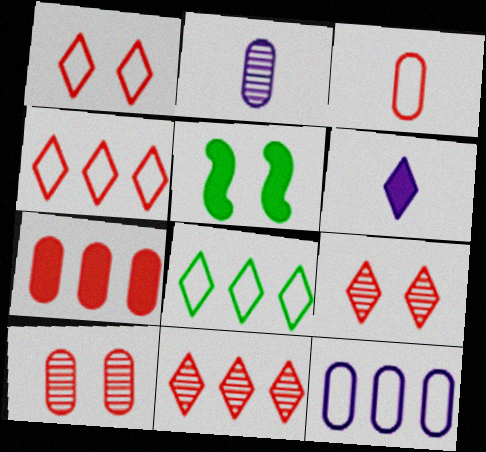[[2, 4, 5], 
[3, 7, 10], 
[5, 6, 7], 
[6, 8, 9]]